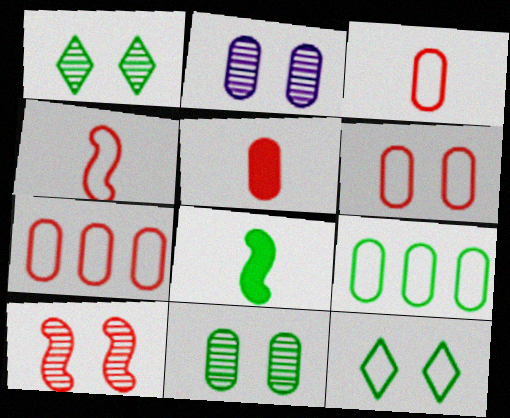[[1, 2, 10], 
[1, 8, 9], 
[2, 5, 9], 
[3, 6, 7]]